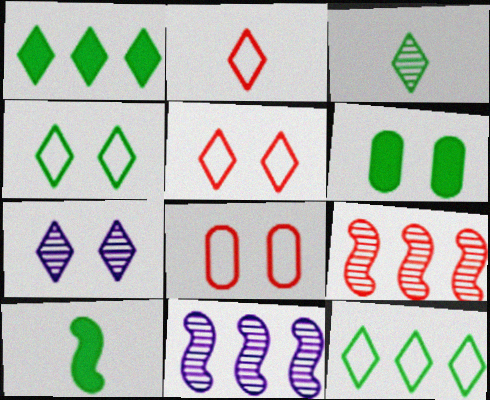[[1, 2, 7], 
[1, 3, 4], 
[1, 6, 10], 
[2, 6, 11]]